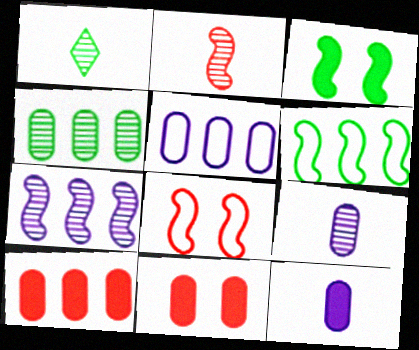[[1, 2, 9], 
[4, 5, 10]]